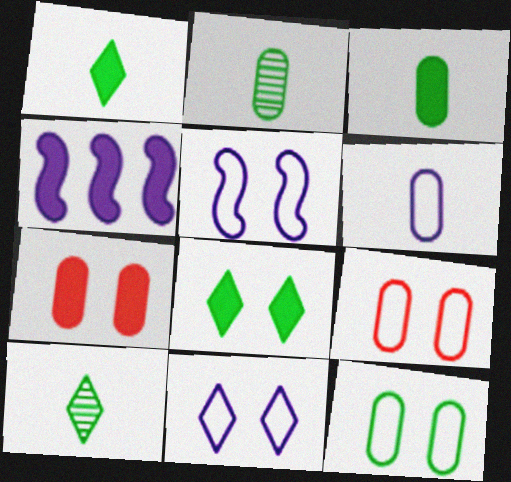[[1, 4, 7], 
[4, 9, 10]]